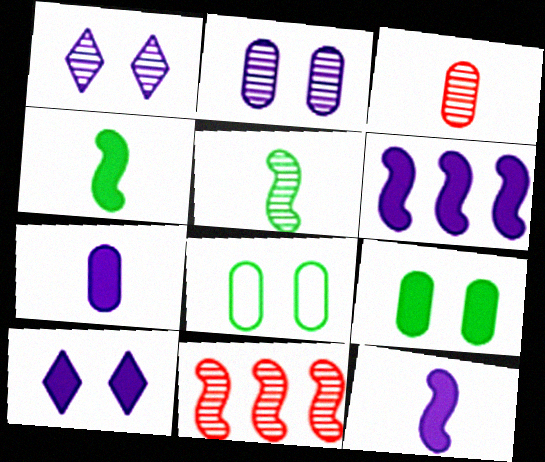[[6, 7, 10]]